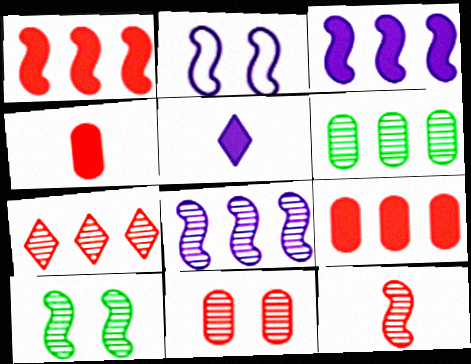[[6, 7, 8], 
[7, 11, 12], 
[8, 10, 12]]